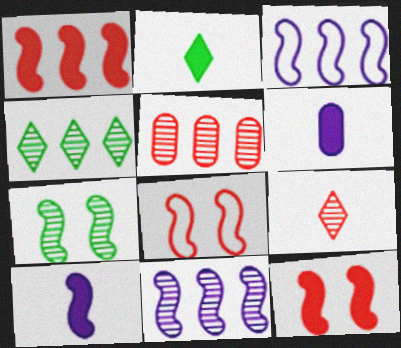[[4, 5, 11], 
[4, 6, 8]]